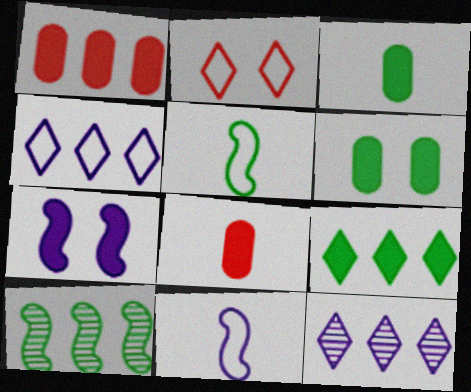[[1, 4, 10], 
[7, 8, 9]]